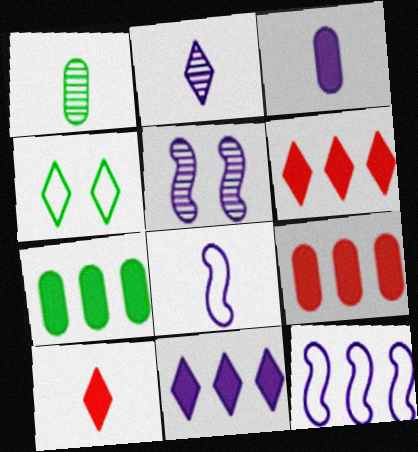[[1, 8, 10], 
[2, 3, 8], 
[2, 4, 6]]